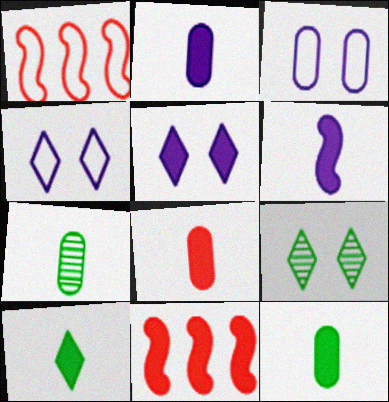[[1, 2, 9], 
[1, 5, 7], 
[2, 8, 12], 
[4, 7, 11], 
[5, 11, 12], 
[6, 8, 10]]